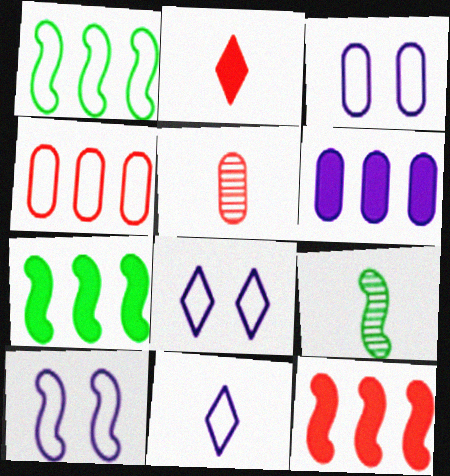[[3, 8, 10], 
[5, 7, 8], 
[9, 10, 12]]